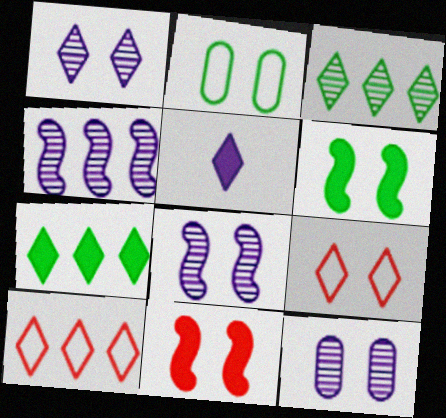[[1, 2, 11], 
[1, 8, 12], 
[3, 5, 9], 
[6, 9, 12]]